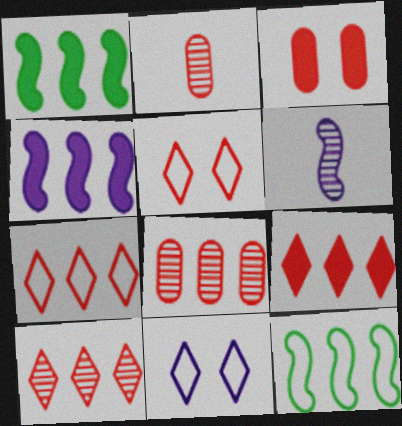[[1, 2, 11], 
[7, 9, 10]]